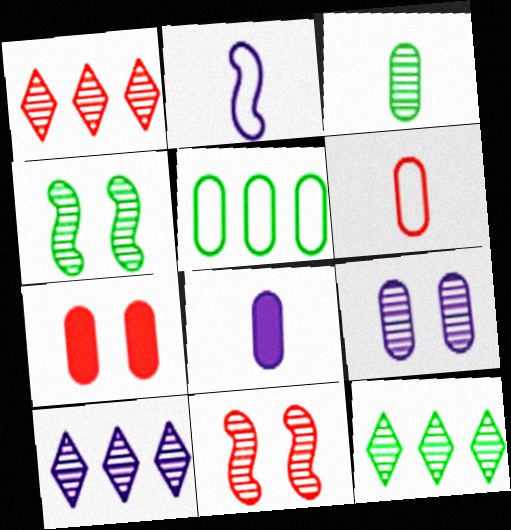[[1, 10, 12], 
[2, 7, 12], 
[3, 4, 12], 
[3, 6, 8], 
[3, 10, 11]]